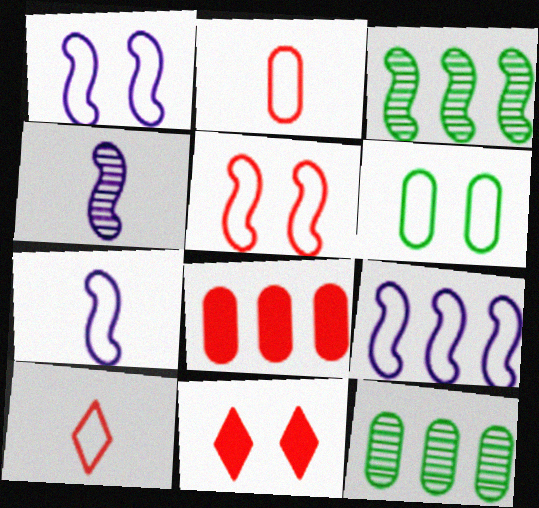[[1, 7, 9], 
[6, 9, 10], 
[7, 11, 12]]